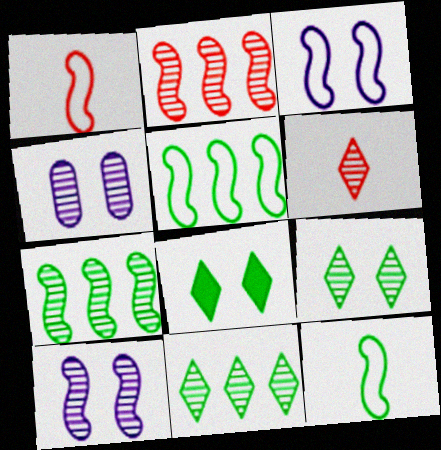[[1, 3, 5], 
[4, 6, 7]]